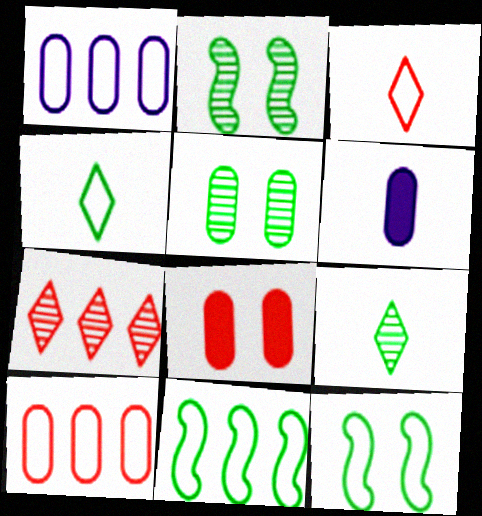[[1, 3, 12], 
[5, 6, 10], 
[6, 7, 12]]